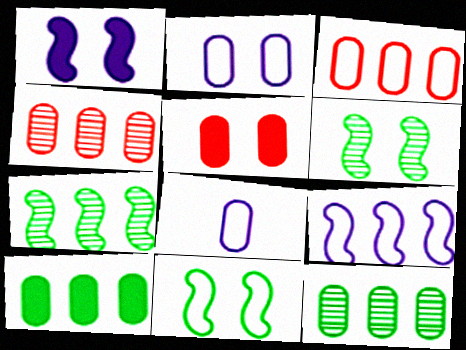[[5, 8, 12]]